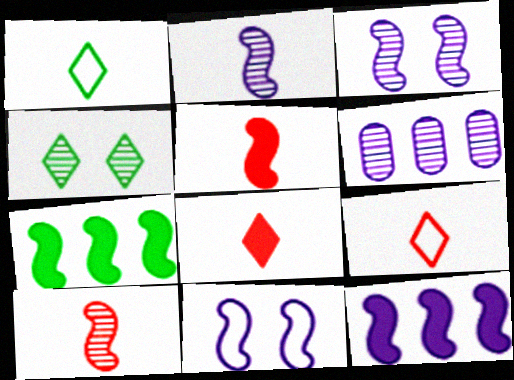[[2, 11, 12], 
[4, 6, 10], 
[7, 10, 11]]